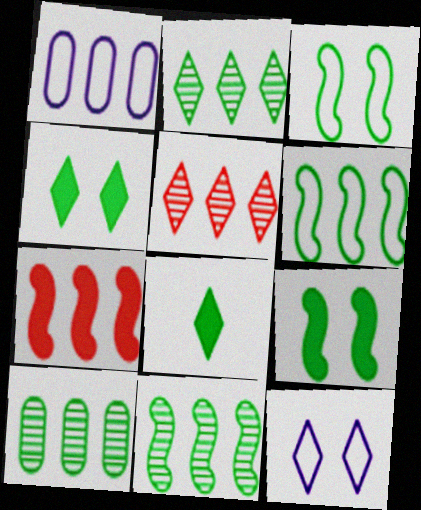[[1, 2, 7], 
[2, 10, 11], 
[3, 8, 10], 
[5, 8, 12]]